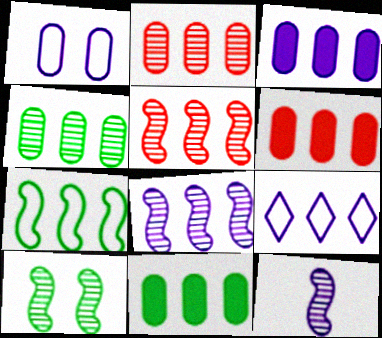[[3, 6, 11], 
[3, 8, 9], 
[5, 9, 11], 
[5, 10, 12]]